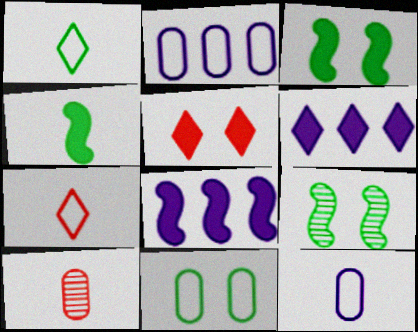[]